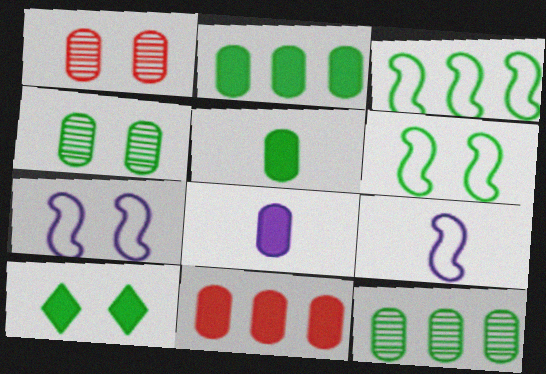[[1, 7, 10], 
[4, 6, 10]]